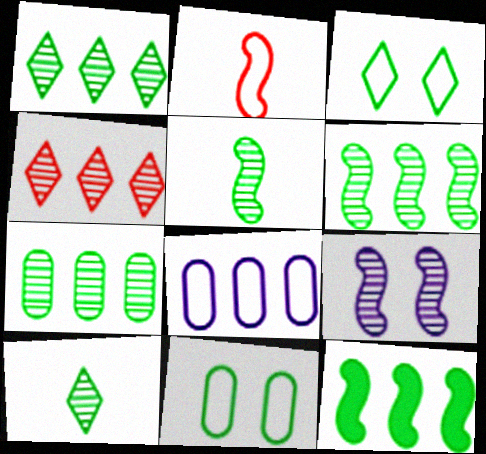[[1, 6, 7], 
[2, 3, 8], 
[2, 9, 12], 
[4, 8, 12], 
[10, 11, 12]]